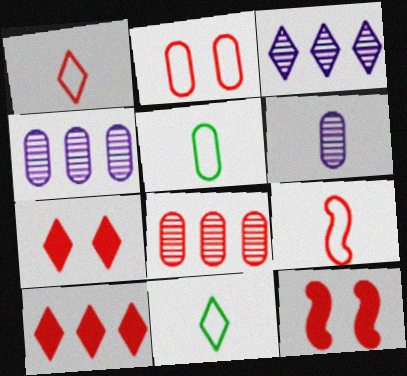[[1, 8, 12], 
[3, 5, 12], 
[3, 7, 11], 
[4, 11, 12], 
[7, 8, 9]]